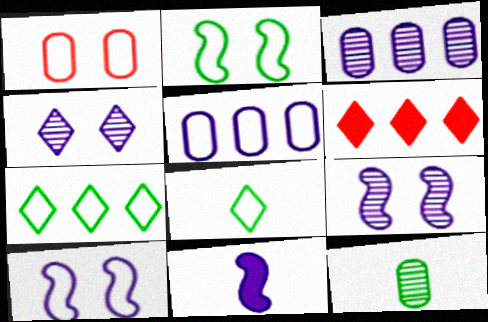[[4, 5, 11], 
[4, 6, 8], 
[6, 10, 12]]